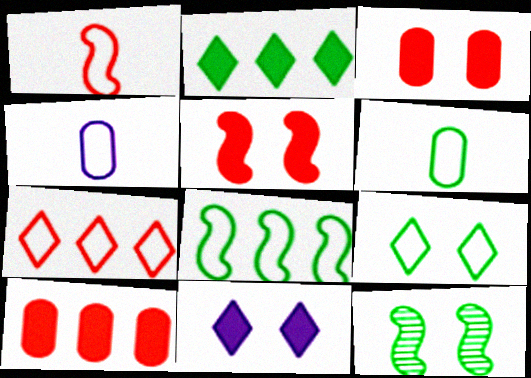[[2, 6, 12], 
[6, 8, 9]]